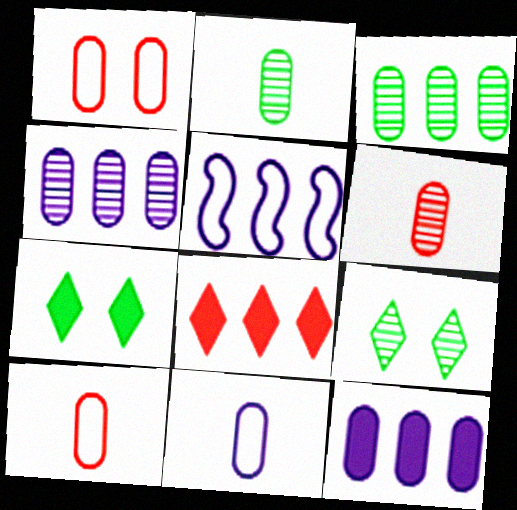[[1, 2, 12], 
[3, 5, 8], 
[5, 6, 7]]